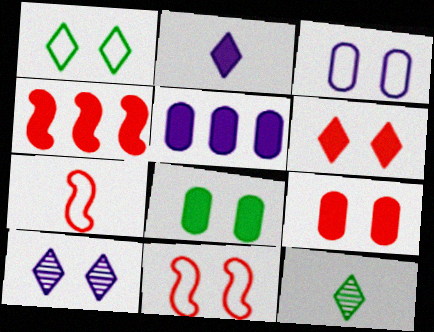[[1, 3, 11], 
[1, 6, 10], 
[2, 4, 8], 
[3, 4, 12], 
[5, 11, 12], 
[8, 10, 11]]